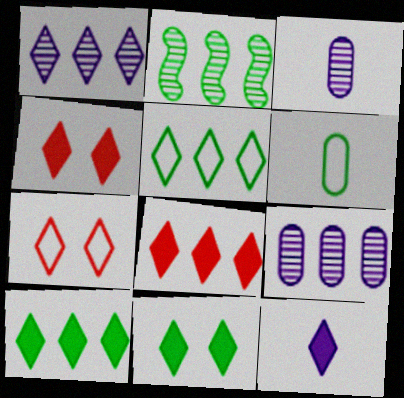[[1, 5, 8], 
[2, 6, 11], 
[4, 10, 12], 
[8, 11, 12]]